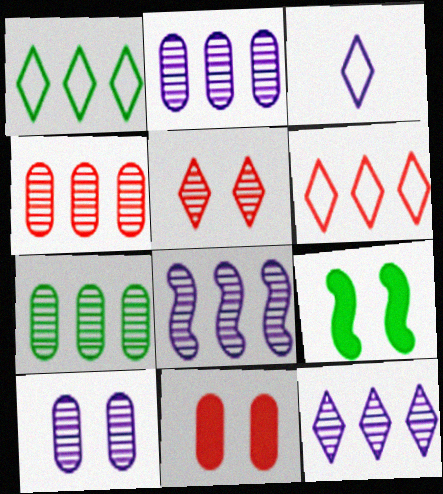[[2, 4, 7], 
[2, 8, 12], 
[3, 4, 9]]